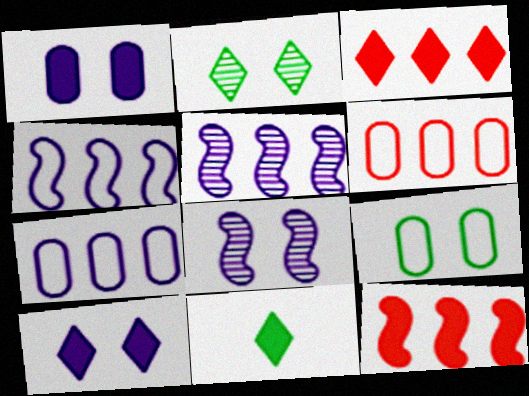[[1, 11, 12], 
[3, 10, 11], 
[6, 8, 11]]